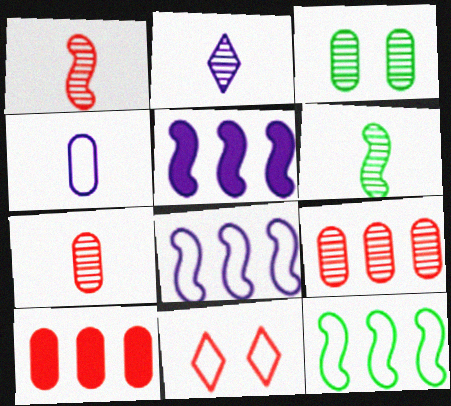[[1, 10, 11], 
[2, 6, 7], 
[3, 4, 10], 
[4, 11, 12]]